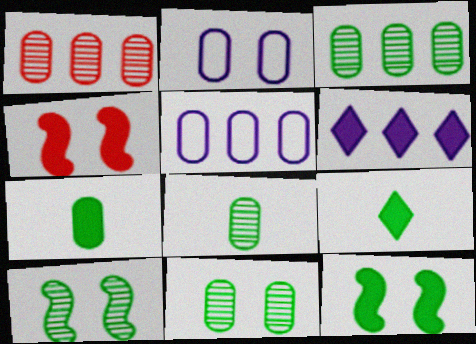[[1, 2, 7], 
[3, 8, 11], 
[4, 6, 7]]